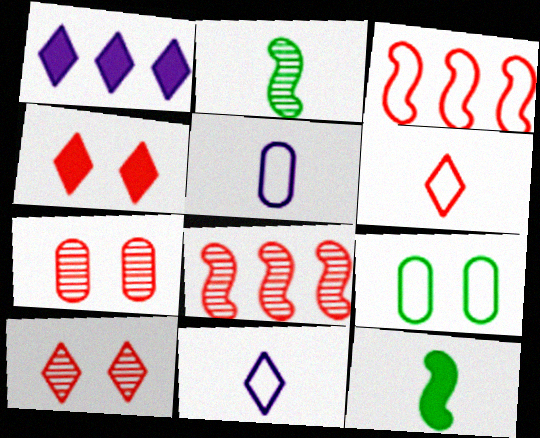[[3, 9, 11]]